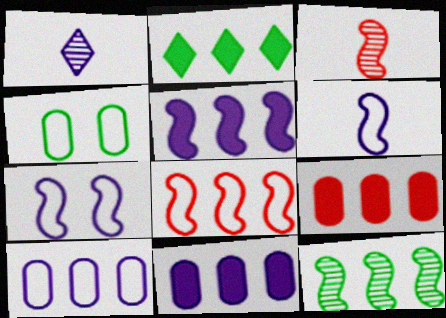[[1, 7, 11], 
[2, 5, 9], 
[5, 8, 12]]